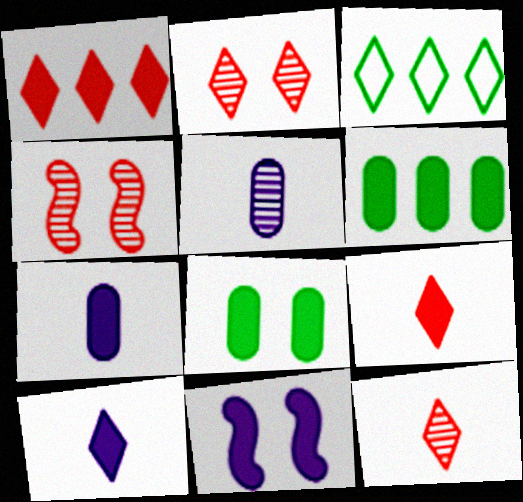[[2, 3, 10], 
[3, 4, 7], 
[6, 9, 11]]